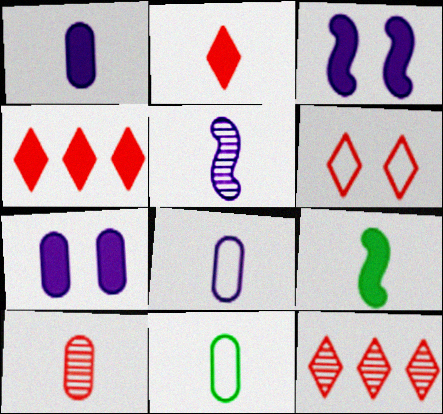[[1, 2, 9], 
[1, 10, 11], 
[2, 5, 11], 
[2, 6, 12], 
[3, 11, 12], 
[4, 7, 9]]